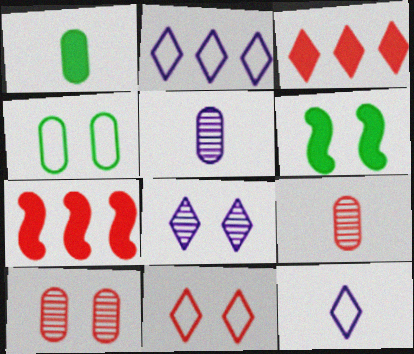[[2, 6, 9], 
[7, 9, 11]]